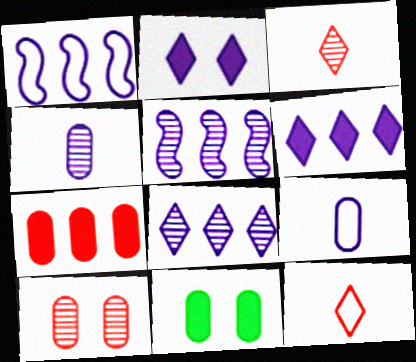[[1, 2, 4], 
[1, 3, 11], 
[2, 5, 9], 
[5, 11, 12]]